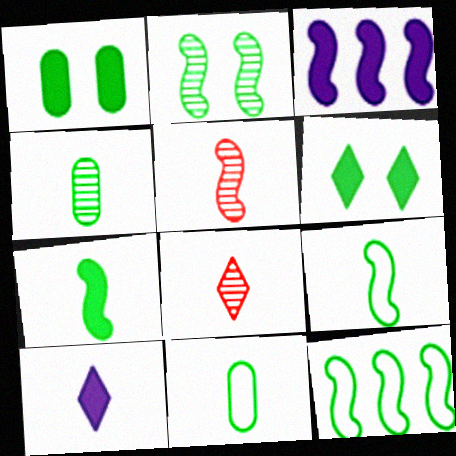[[2, 7, 12], 
[4, 6, 12], 
[5, 10, 11]]